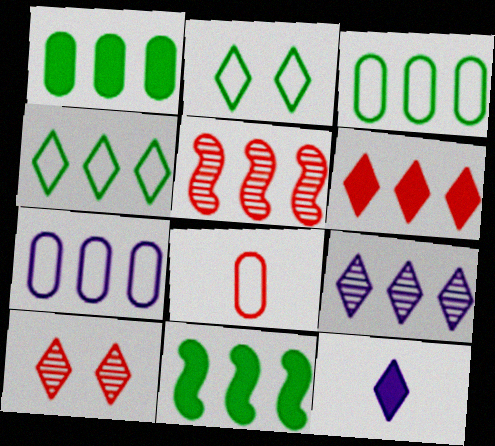[[4, 6, 9], 
[4, 10, 12]]